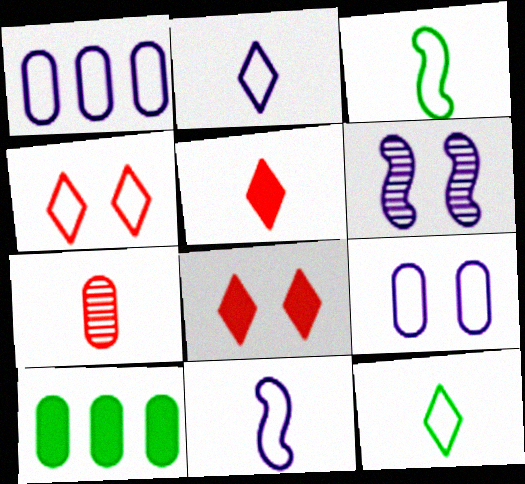[[1, 3, 4], 
[7, 9, 10]]